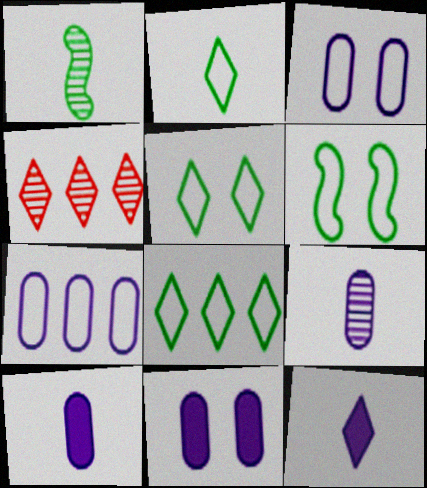[[2, 5, 8], 
[4, 5, 12], 
[4, 6, 10], 
[7, 9, 11]]